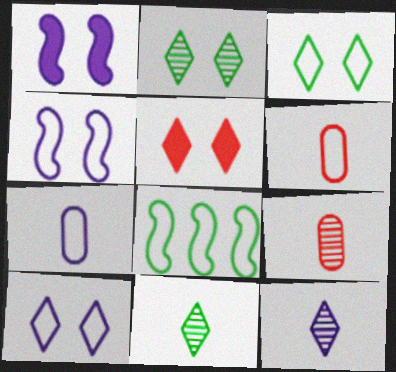[[2, 5, 10], 
[6, 8, 10]]